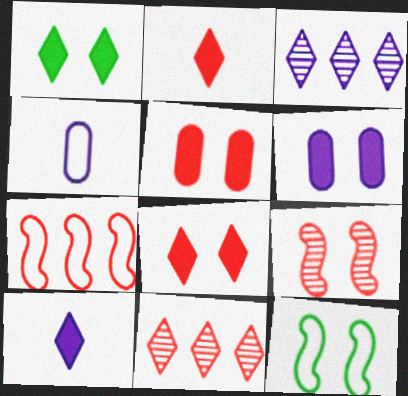[]